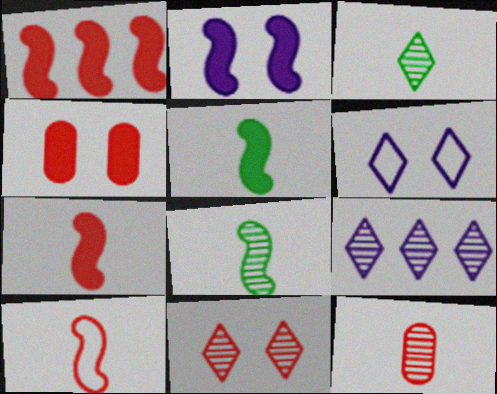[[1, 2, 5], 
[3, 9, 11]]